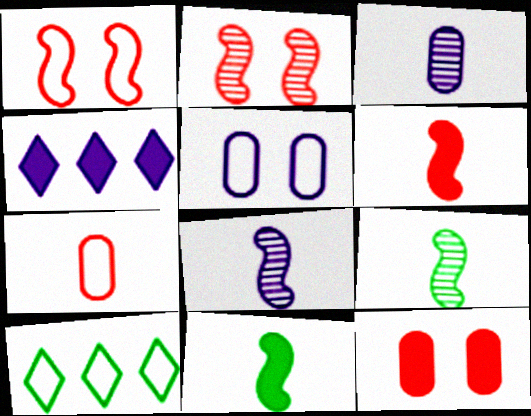[[4, 5, 8], 
[4, 11, 12], 
[8, 10, 12]]